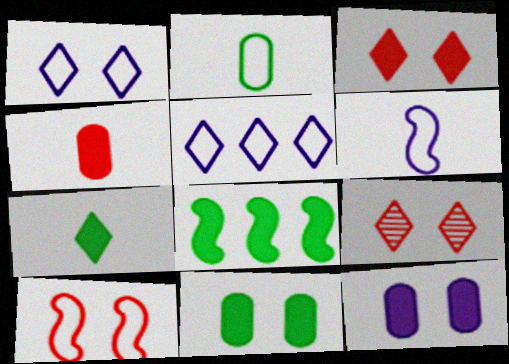[[2, 5, 10], 
[5, 7, 9], 
[7, 8, 11]]